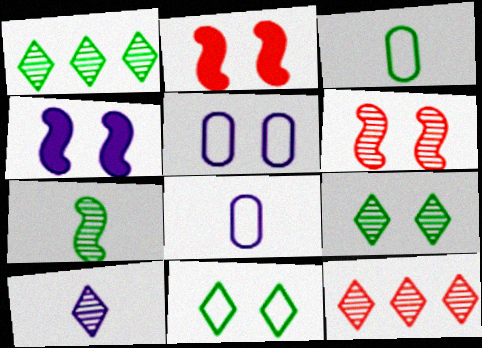[[1, 2, 8], 
[2, 5, 9], 
[3, 4, 12], 
[9, 10, 12]]